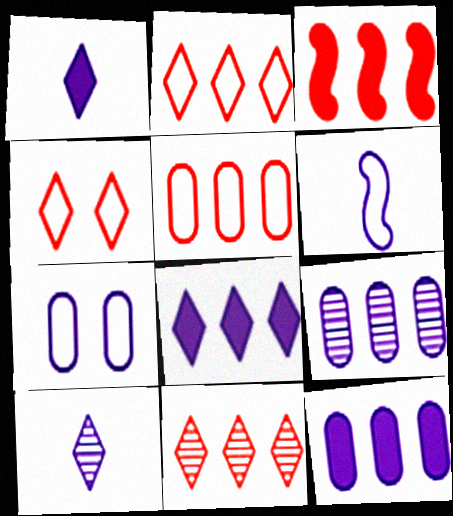[[3, 5, 11]]